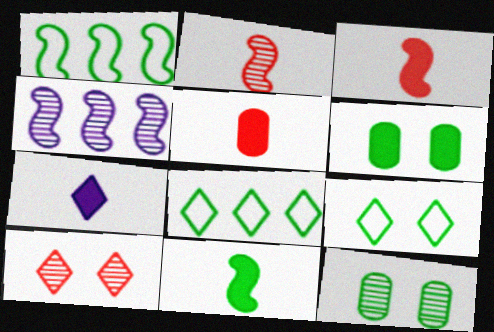[[4, 5, 9], 
[5, 7, 11], 
[7, 8, 10], 
[8, 11, 12]]